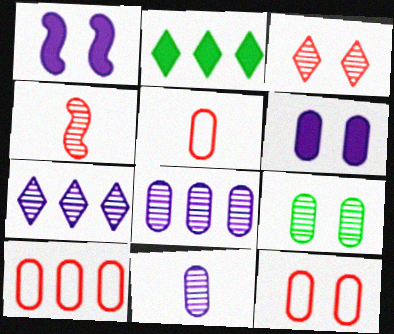[[4, 7, 9], 
[5, 10, 12], 
[6, 9, 12]]